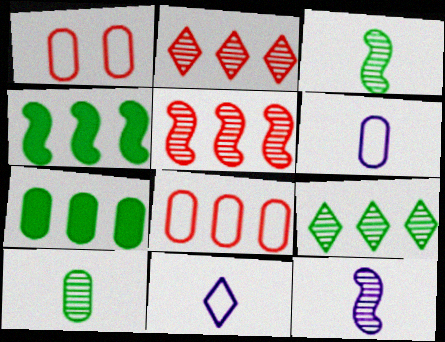[]